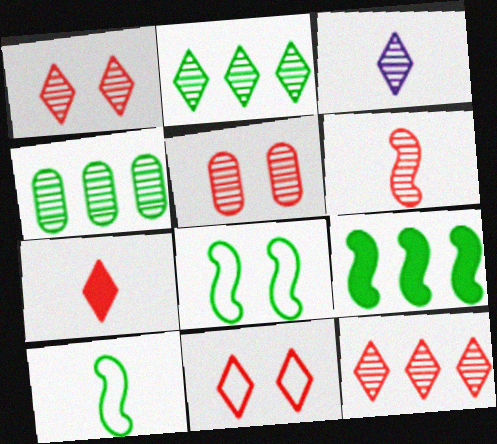[[1, 2, 3], 
[5, 6, 12], 
[7, 11, 12]]